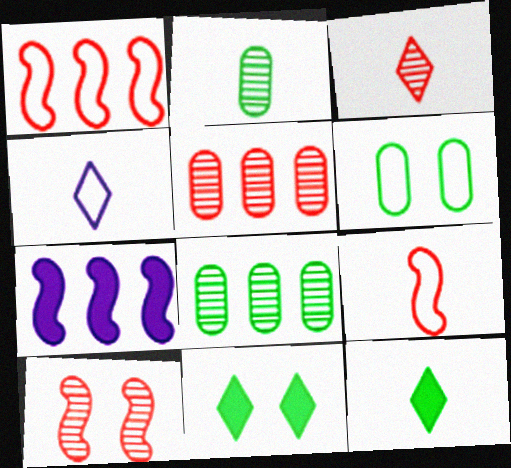[[1, 4, 6], 
[3, 4, 12], 
[3, 5, 10], 
[3, 6, 7]]